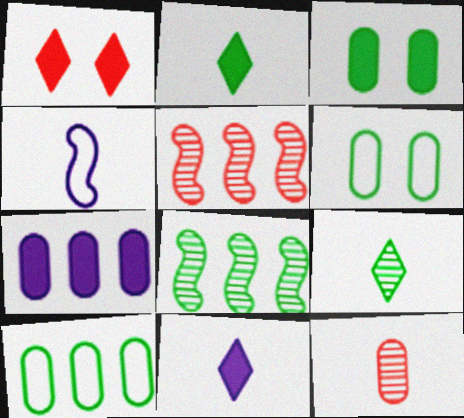[[2, 4, 12], 
[2, 6, 8], 
[5, 6, 11], 
[6, 7, 12]]